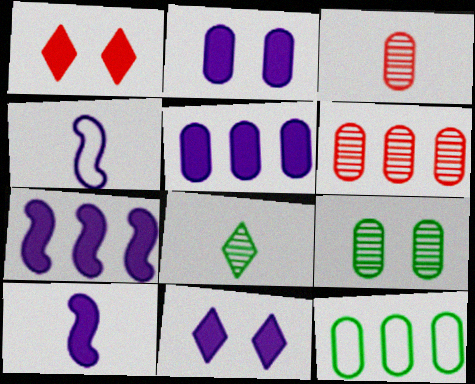[[2, 3, 12], 
[5, 6, 12], 
[5, 10, 11]]